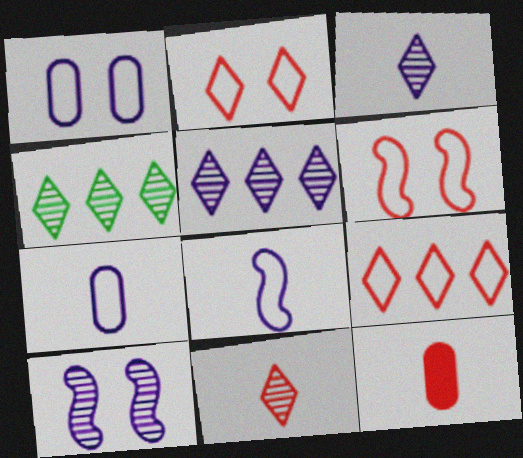[]